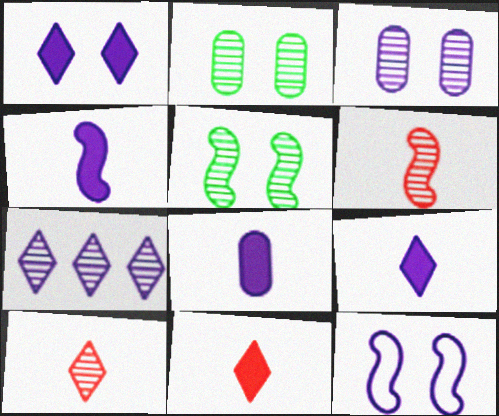[[1, 3, 12], 
[2, 6, 7], 
[4, 8, 9], 
[7, 8, 12]]